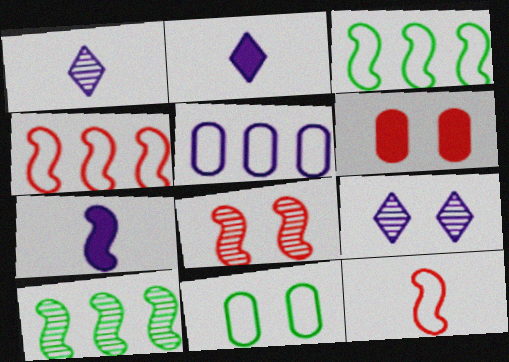[[1, 3, 6], 
[3, 7, 8], 
[5, 7, 9]]